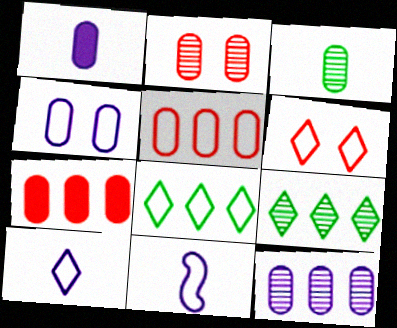[[1, 4, 12], 
[2, 3, 12], 
[3, 4, 7], 
[6, 8, 10]]